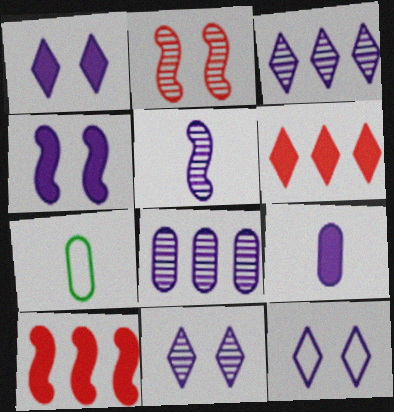[[1, 11, 12], 
[5, 8, 11], 
[7, 10, 11]]